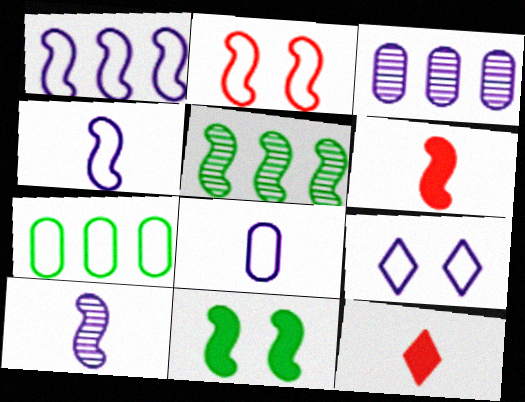[[1, 8, 9]]